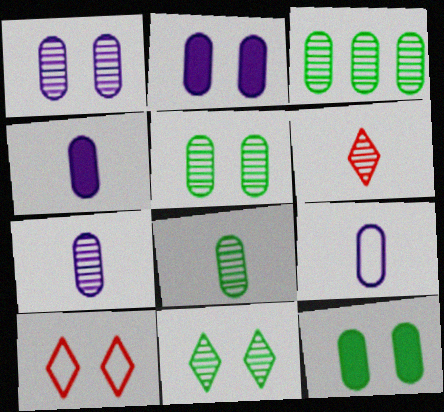[[3, 5, 8], 
[4, 7, 9]]